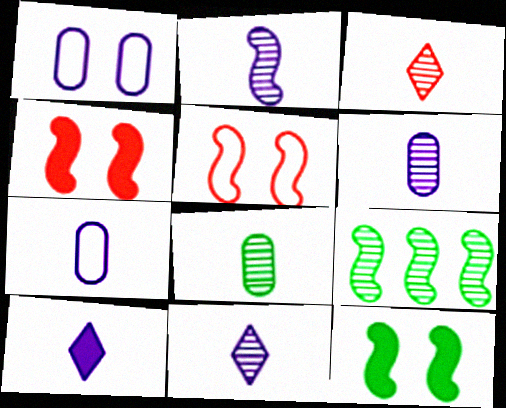[[2, 3, 8], 
[2, 6, 11], 
[2, 7, 10]]